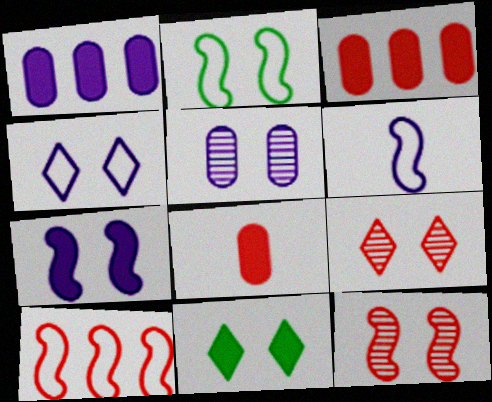[[2, 6, 10], 
[2, 7, 12], 
[4, 5, 7], 
[4, 9, 11], 
[8, 9, 10]]